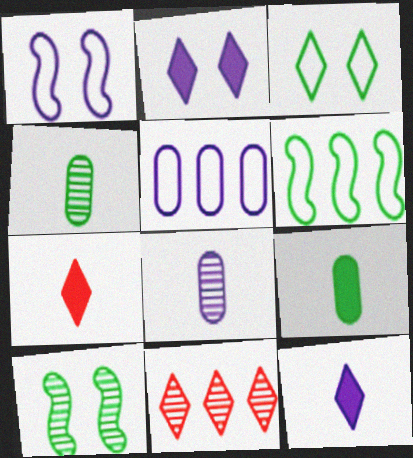[[1, 9, 11], 
[3, 11, 12], 
[5, 7, 10], 
[8, 10, 11]]